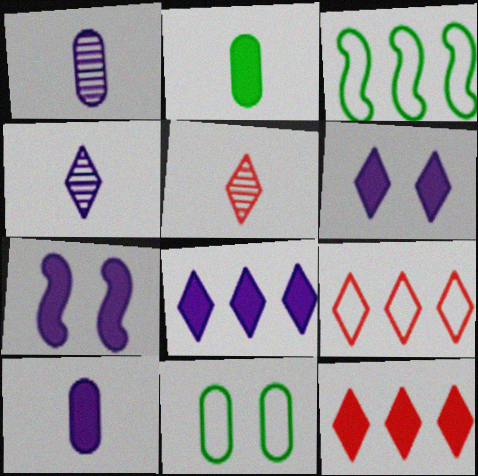[[2, 7, 12], 
[7, 8, 10]]